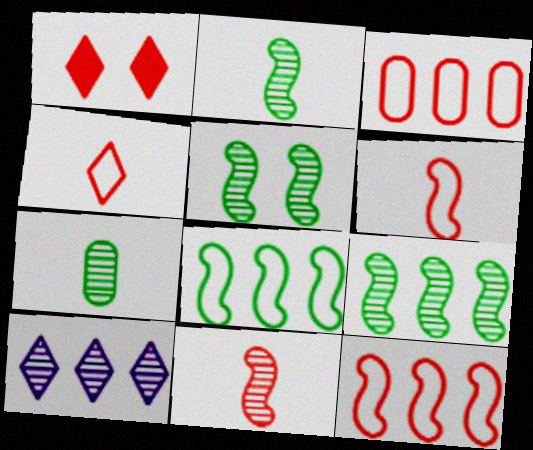[[1, 3, 11], 
[2, 5, 9]]